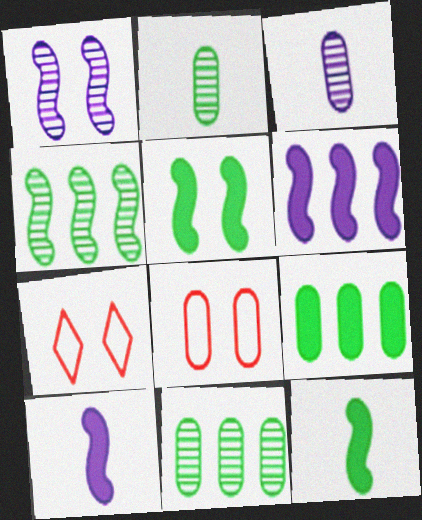[[2, 6, 7], 
[3, 8, 9], 
[7, 10, 11]]